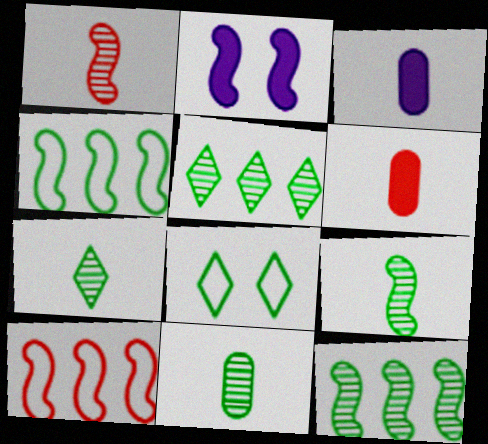[[1, 2, 4], 
[2, 9, 10], 
[7, 9, 11]]